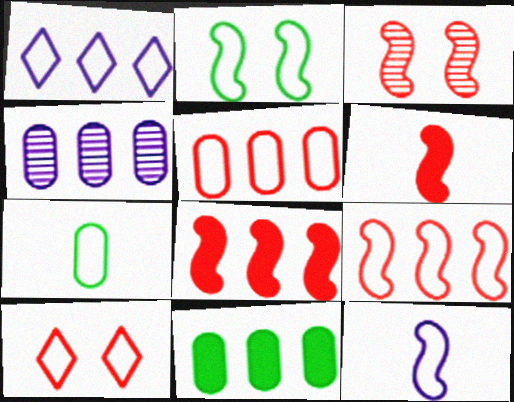[[2, 9, 12], 
[3, 6, 9], 
[4, 5, 11]]